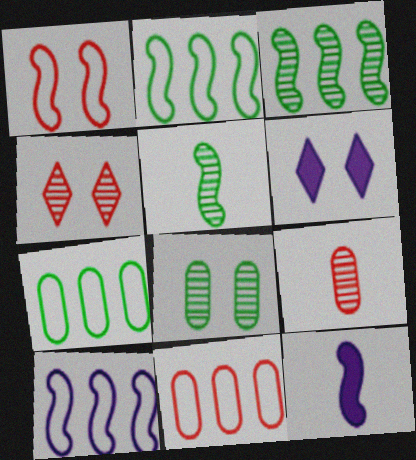[[1, 3, 12], 
[1, 6, 8], 
[2, 6, 9], 
[4, 7, 12], 
[5, 6, 11]]